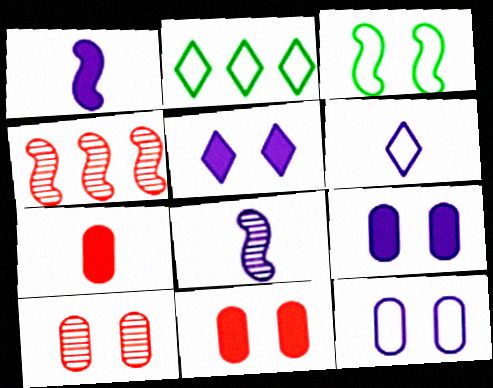[[1, 2, 10], 
[1, 3, 4], 
[2, 8, 11], 
[3, 5, 10]]